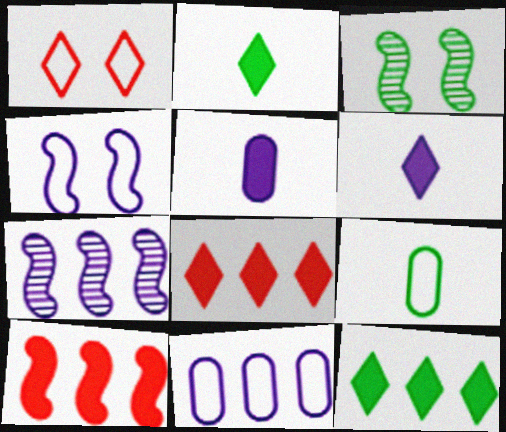[[3, 9, 12]]